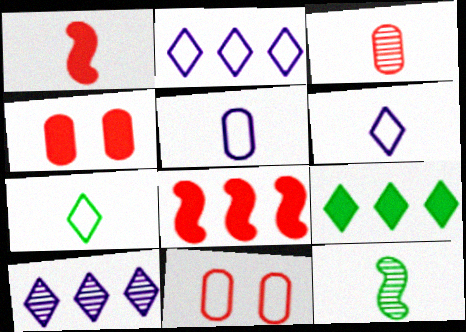[[2, 4, 12]]